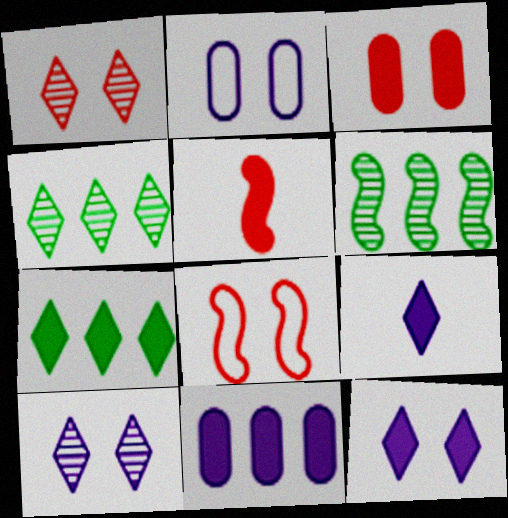[[1, 3, 8], 
[2, 4, 5]]